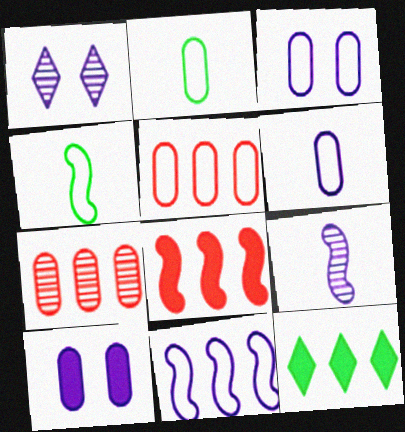[[1, 2, 8], 
[2, 3, 5], 
[2, 7, 10], 
[7, 11, 12]]